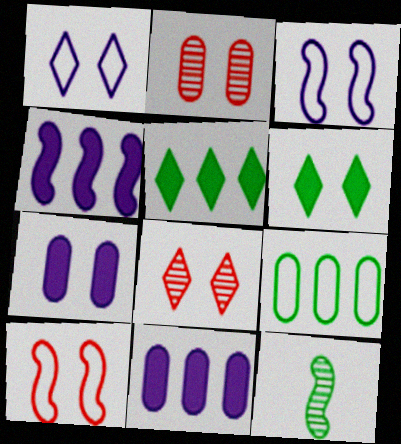[[1, 6, 8], 
[2, 3, 6], 
[4, 10, 12], 
[6, 9, 12]]